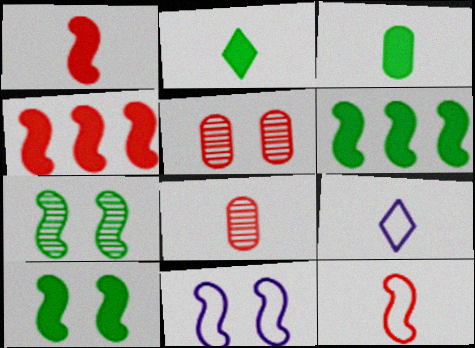[[5, 6, 9]]